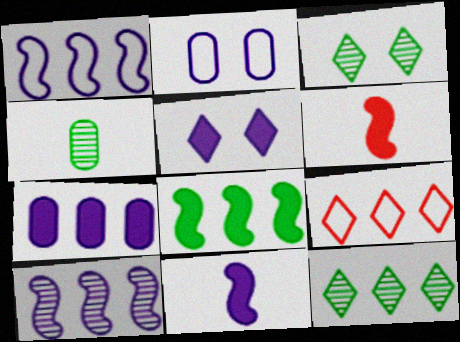[[2, 6, 12], 
[5, 7, 11]]